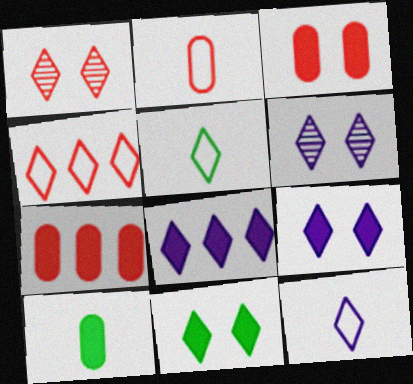[[1, 5, 8], 
[6, 8, 12]]